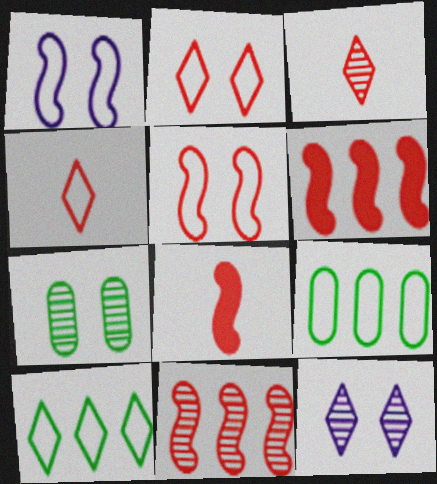[[1, 4, 9], 
[5, 8, 11], 
[8, 9, 12]]